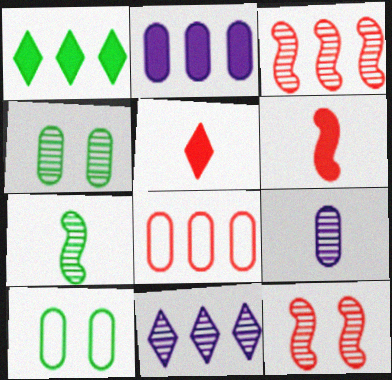[[1, 7, 10], 
[5, 8, 12], 
[6, 10, 11]]